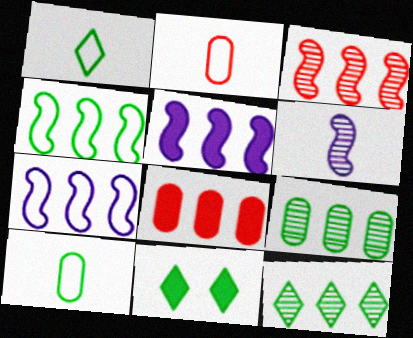[[1, 11, 12], 
[3, 4, 5], 
[7, 8, 12]]